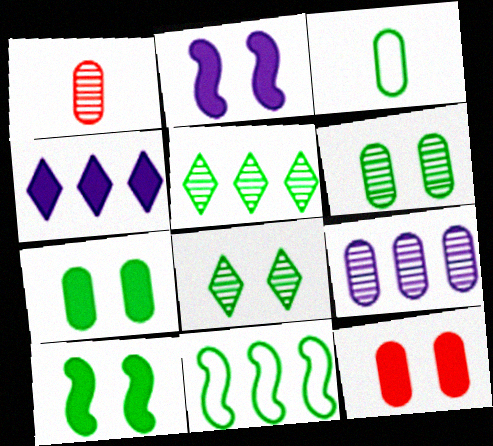[[1, 6, 9], 
[3, 5, 10], 
[3, 9, 12]]